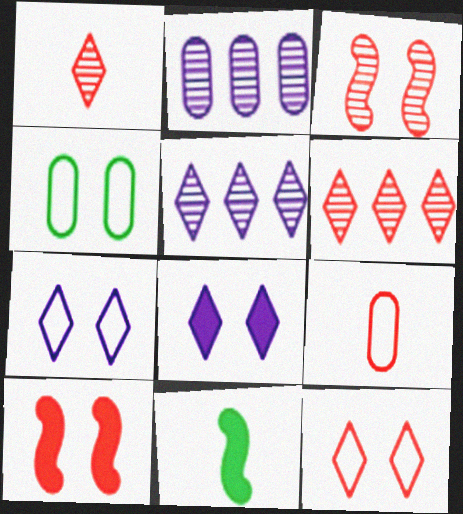[[2, 11, 12], 
[3, 4, 8], 
[6, 9, 10]]